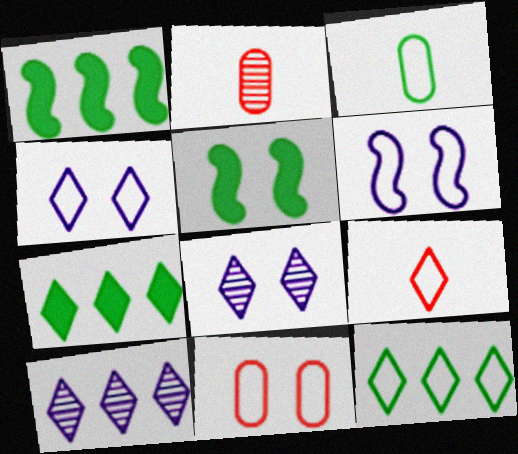[[1, 2, 4], 
[2, 6, 7], 
[4, 9, 12], 
[5, 8, 11], 
[7, 8, 9]]